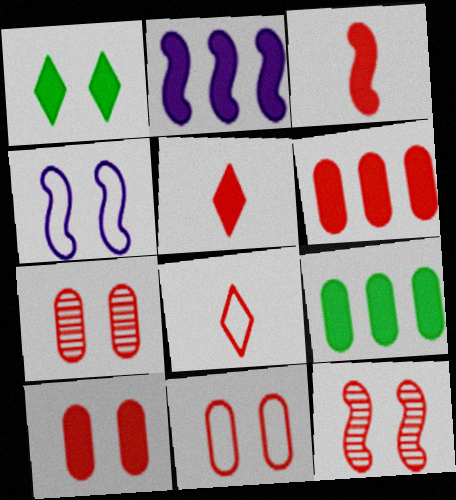[[1, 4, 7], 
[6, 8, 12], 
[7, 10, 11]]